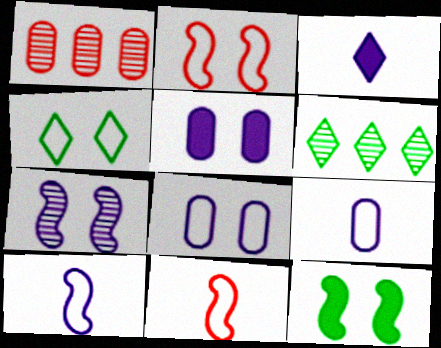[[2, 4, 8], 
[2, 7, 12], 
[5, 6, 11]]